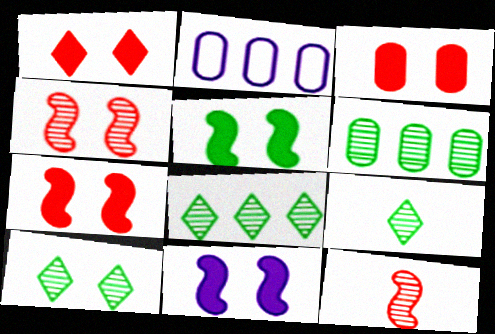[[1, 3, 7], 
[2, 7, 9], 
[5, 7, 11], 
[8, 9, 10]]